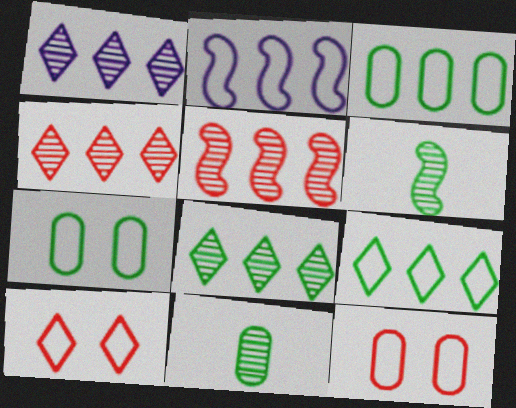[[1, 4, 8]]